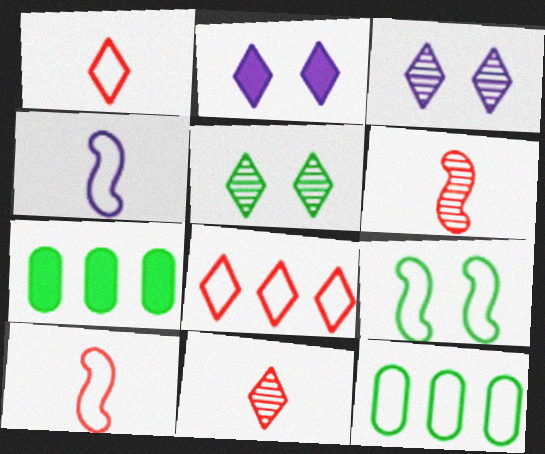[[2, 6, 12], 
[3, 7, 10]]